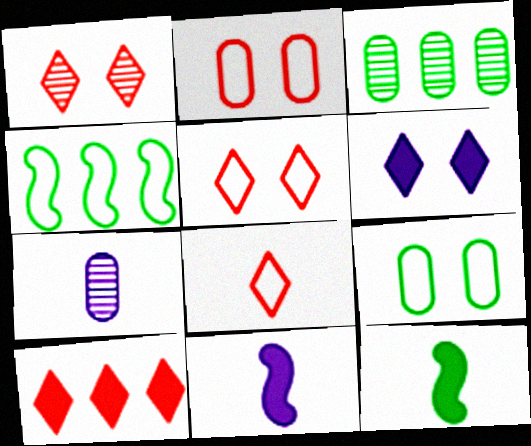[[1, 8, 10], 
[3, 5, 11], 
[7, 8, 12]]